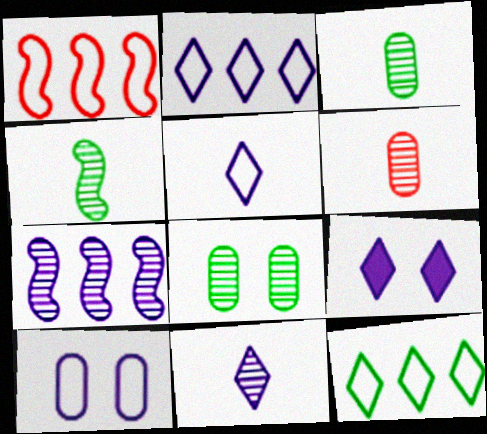[[1, 3, 9], 
[2, 9, 11], 
[4, 6, 11]]